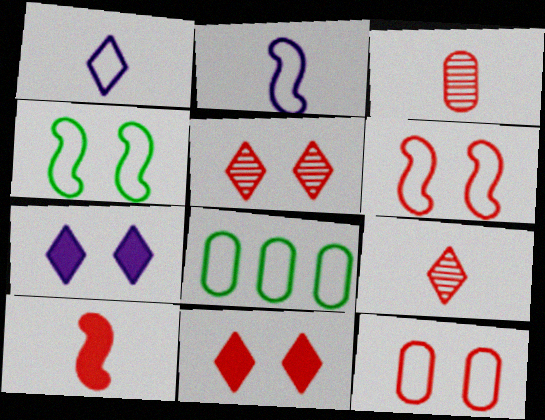[[1, 6, 8]]